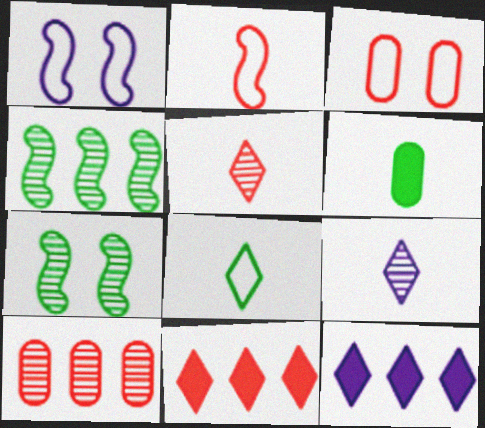[[2, 6, 9], 
[7, 9, 10]]